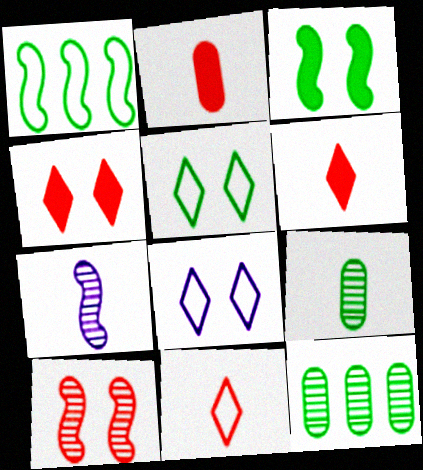[]